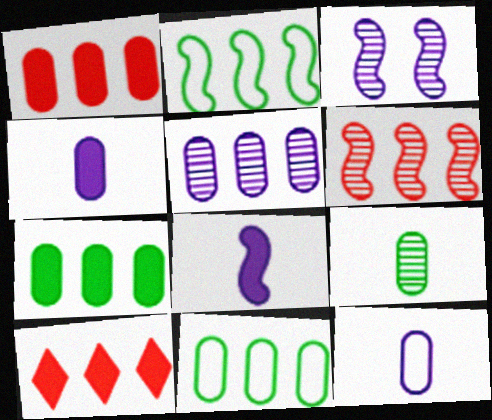[[1, 5, 11], 
[2, 5, 10]]